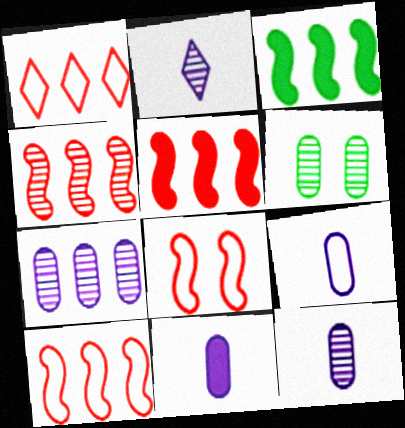[[1, 3, 7], 
[2, 4, 6], 
[4, 5, 10], 
[9, 11, 12]]